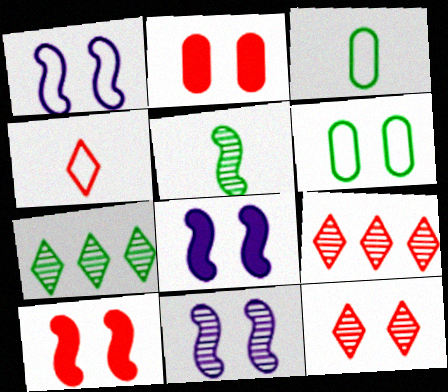[[1, 8, 11], 
[3, 8, 9], 
[6, 8, 12]]